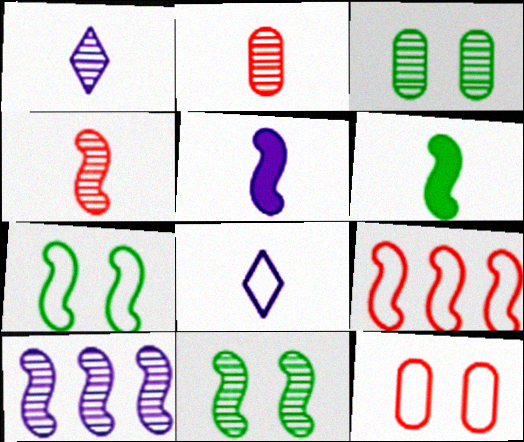[[2, 6, 8], 
[4, 10, 11], 
[5, 9, 11]]